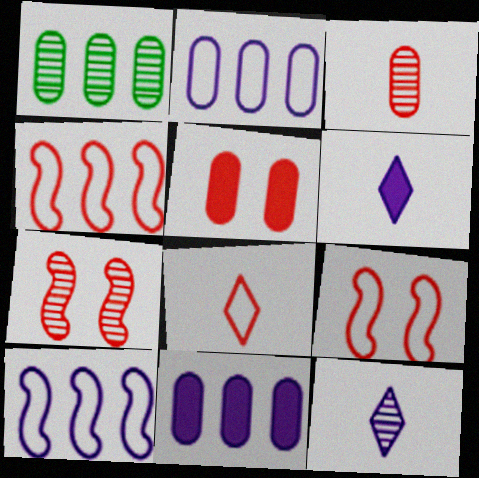[[1, 6, 9], 
[1, 7, 12]]